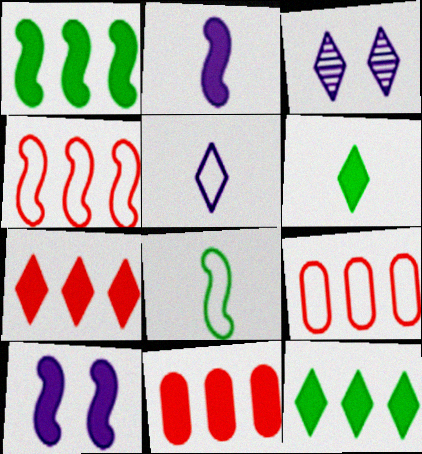[[3, 8, 11], 
[6, 10, 11]]